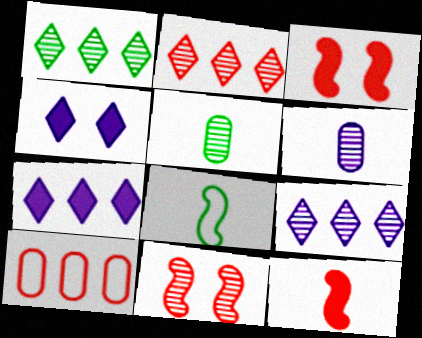[[1, 2, 9], 
[1, 6, 11], 
[5, 9, 11]]